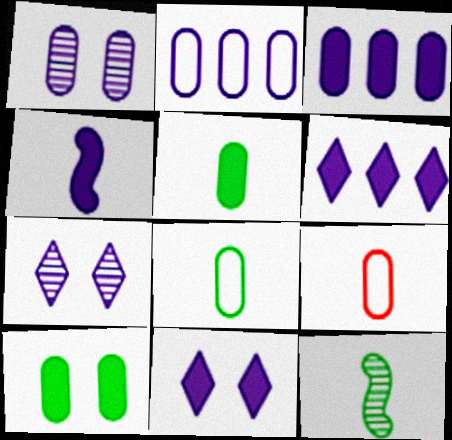[[2, 4, 7], 
[3, 4, 11]]